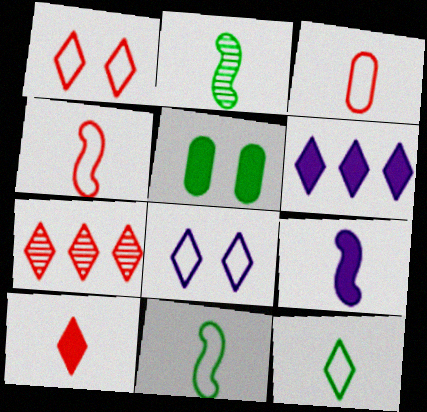[[1, 7, 10], 
[2, 4, 9]]